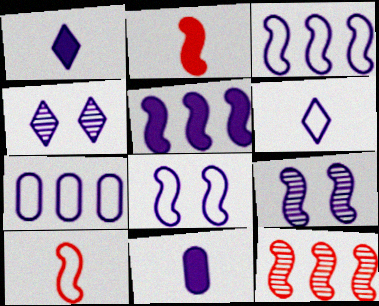[[1, 7, 9], 
[3, 4, 11], 
[6, 7, 8]]